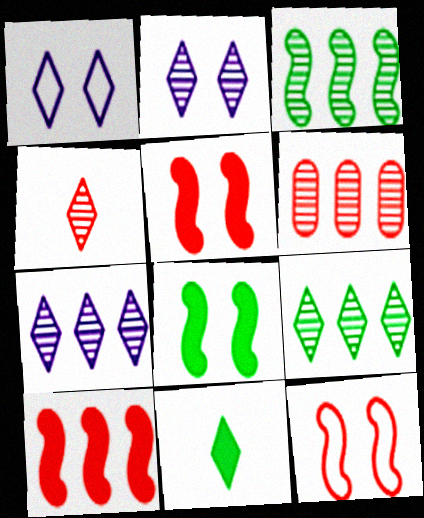[[2, 4, 9], 
[3, 6, 7]]